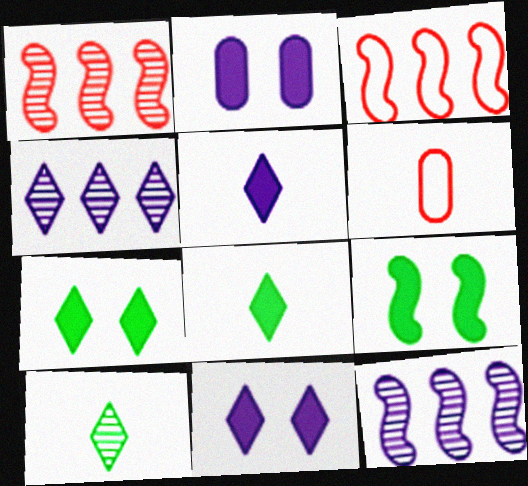[[2, 3, 10], 
[4, 6, 9], 
[6, 7, 12]]